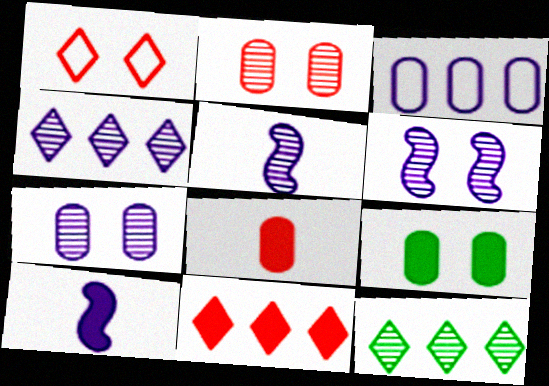[[1, 6, 9], 
[2, 5, 12], 
[4, 5, 7], 
[9, 10, 11]]